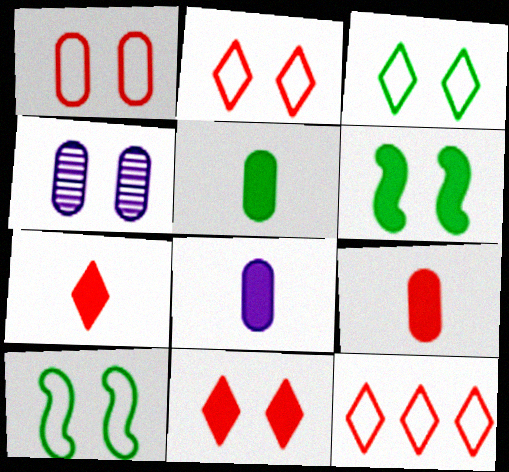[[2, 4, 6], 
[4, 10, 11], 
[5, 8, 9]]